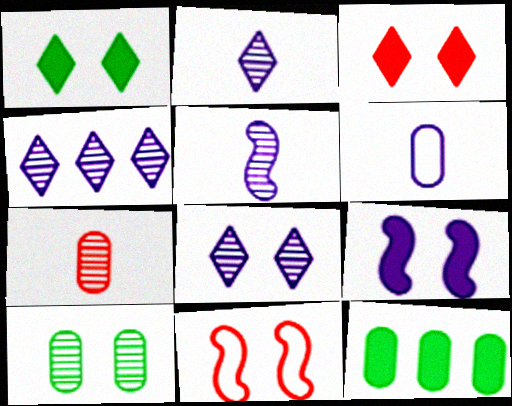[[2, 4, 8], 
[2, 11, 12], 
[4, 6, 9]]